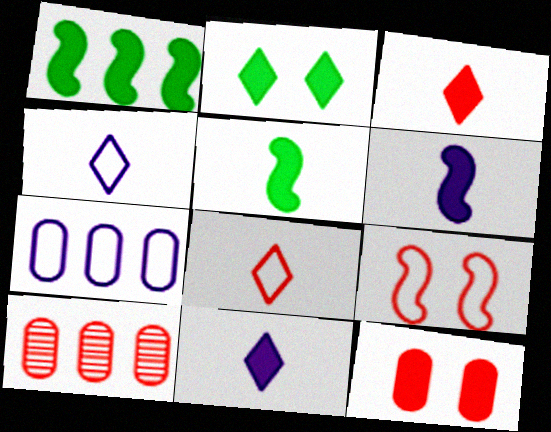[[1, 11, 12], 
[3, 9, 10]]